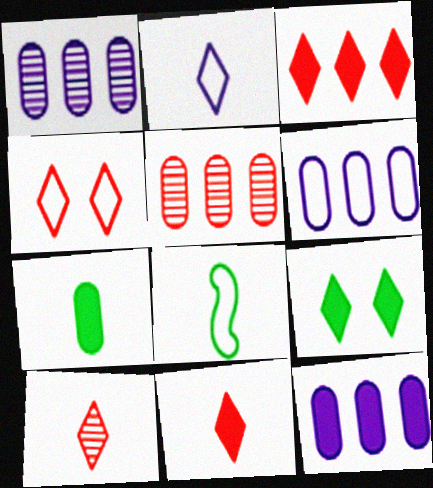[[1, 6, 12], 
[3, 4, 10], 
[4, 6, 8]]